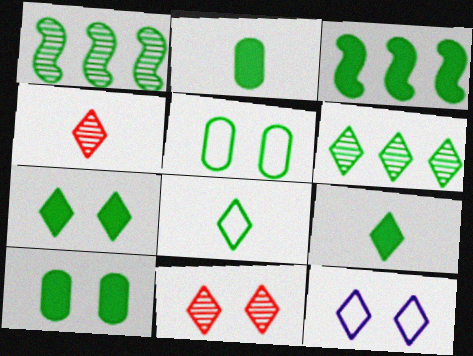[[1, 5, 9], 
[1, 8, 10], 
[2, 3, 7], 
[3, 9, 10], 
[6, 7, 8], 
[7, 11, 12]]